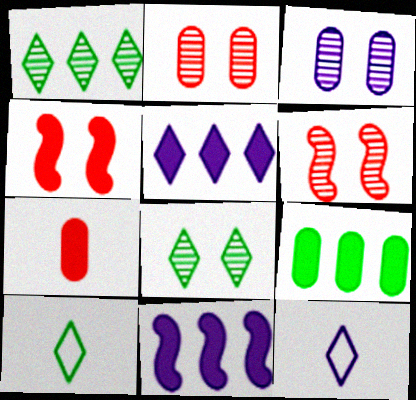[[2, 10, 11], 
[3, 6, 8], 
[3, 11, 12], 
[6, 9, 12]]